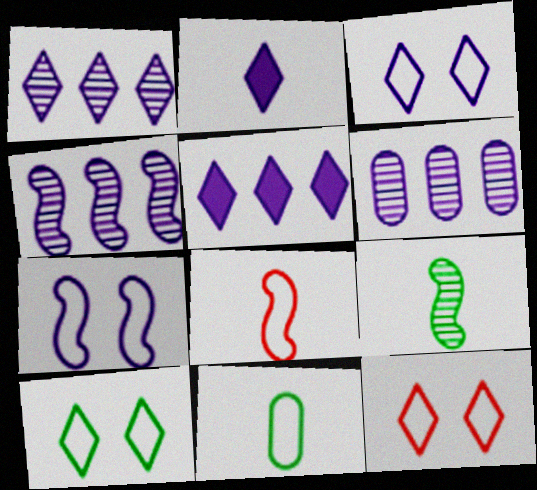[[1, 2, 3], 
[1, 4, 6], 
[2, 6, 7], 
[3, 10, 12]]